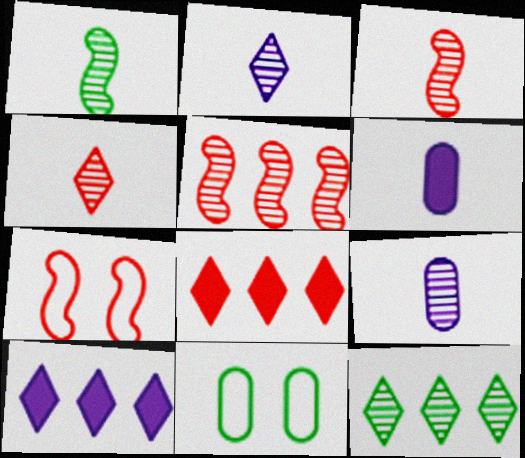[[1, 4, 9], 
[3, 10, 11], 
[6, 7, 12]]